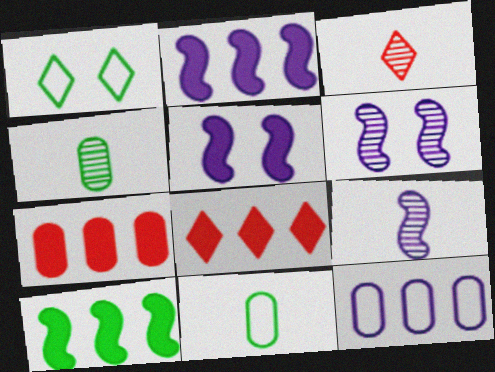[[1, 4, 10], 
[1, 7, 9], 
[3, 4, 9], 
[6, 8, 11]]